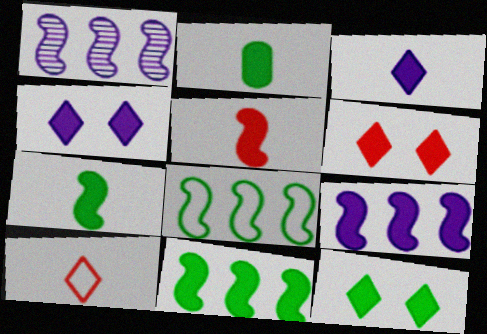[[2, 3, 5], 
[2, 6, 9], 
[2, 11, 12], 
[4, 6, 12]]